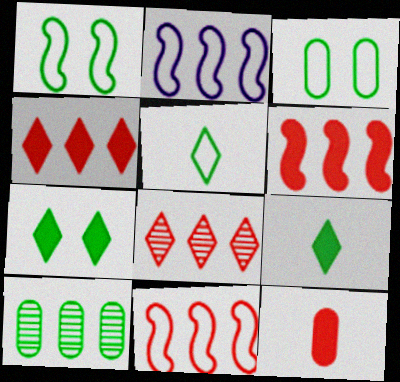[[1, 9, 10], 
[2, 4, 10]]